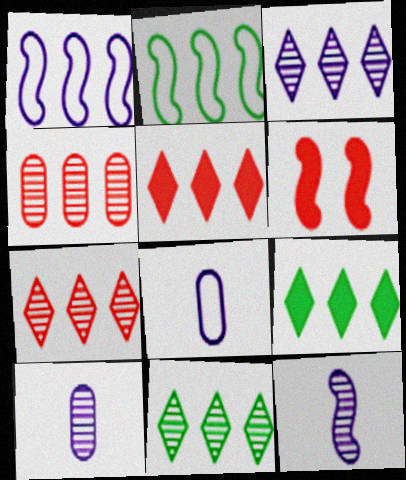[[1, 4, 9], 
[2, 6, 12], 
[3, 7, 11], 
[6, 8, 11]]